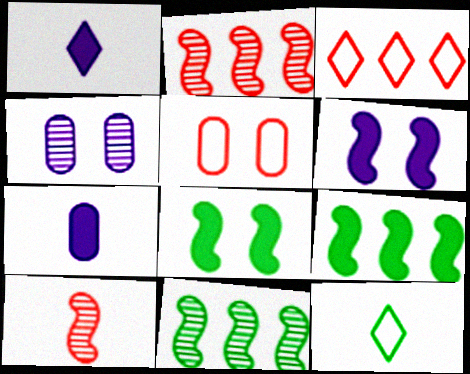[[1, 5, 11], 
[7, 10, 12]]